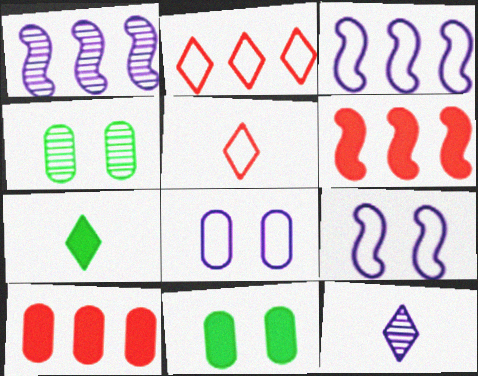[[1, 5, 11], 
[5, 7, 12]]